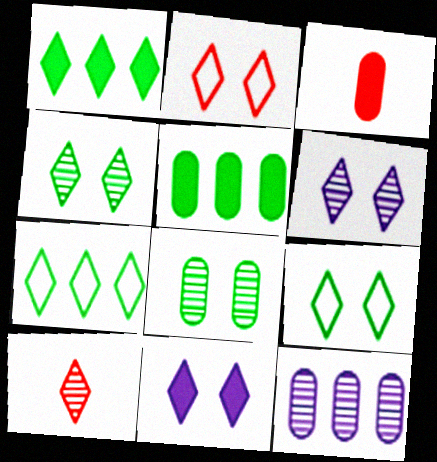[[2, 4, 11], 
[7, 10, 11]]